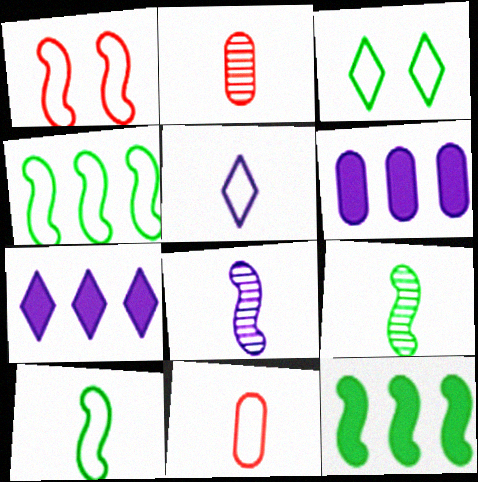[[1, 8, 12], 
[5, 10, 11]]